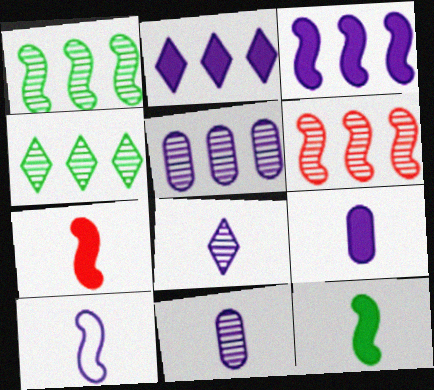[[4, 5, 6], 
[8, 9, 10]]